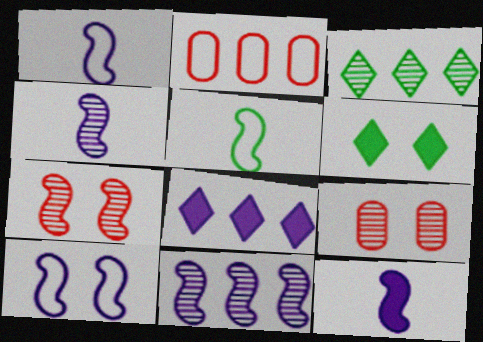[[1, 4, 12], 
[2, 4, 6], 
[3, 4, 9], 
[5, 8, 9], 
[6, 9, 10], 
[10, 11, 12]]